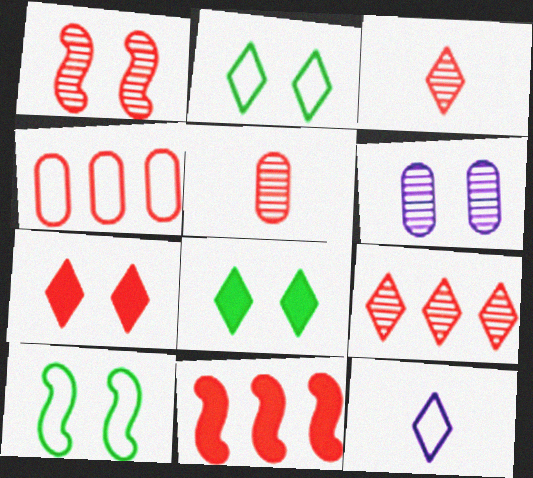[[1, 5, 9], 
[4, 9, 11], 
[4, 10, 12], 
[6, 7, 10], 
[8, 9, 12]]